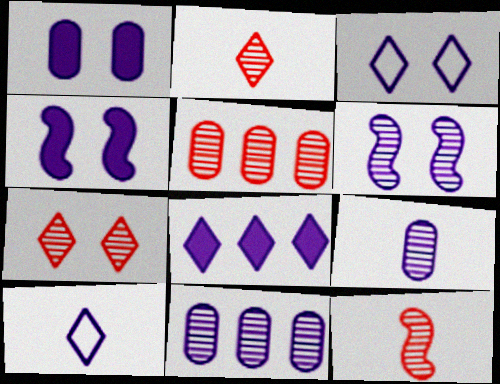[[1, 3, 6], 
[4, 10, 11], 
[5, 7, 12]]